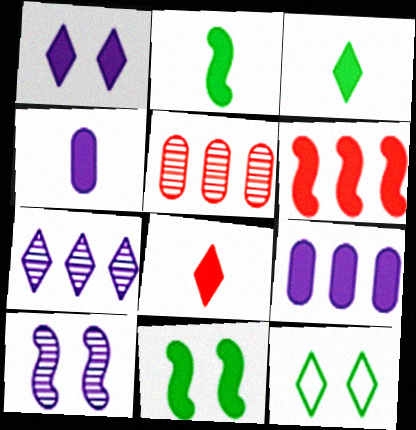[[2, 4, 8], 
[7, 8, 12], 
[8, 9, 11]]